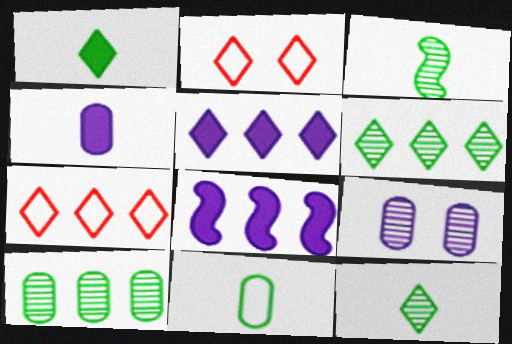[[1, 3, 11], 
[2, 5, 12], 
[5, 6, 7], 
[7, 8, 10]]